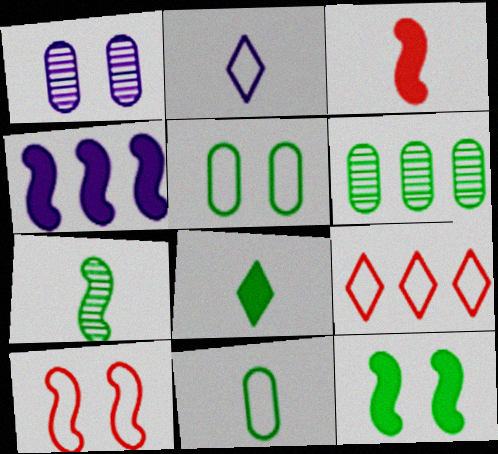[[1, 2, 4], 
[3, 4, 12], 
[4, 6, 9], 
[4, 7, 10], 
[7, 8, 11]]